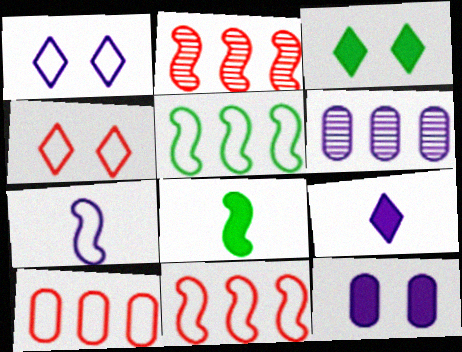[[4, 6, 8]]